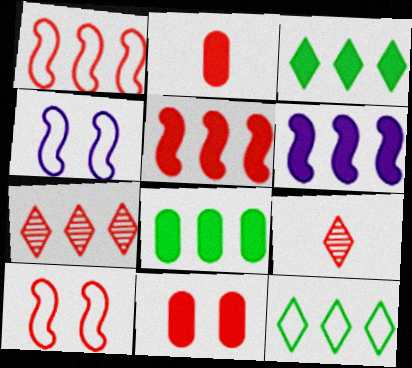[[1, 9, 11], 
[2, 7, 10], 
[4, 8, 9]]